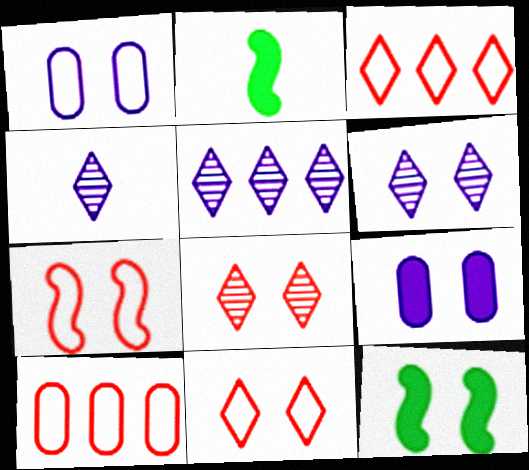[[1, 8, 12], 
[2, 6, 10], 
[4, 5, 6], 
[4, 10, 12]]